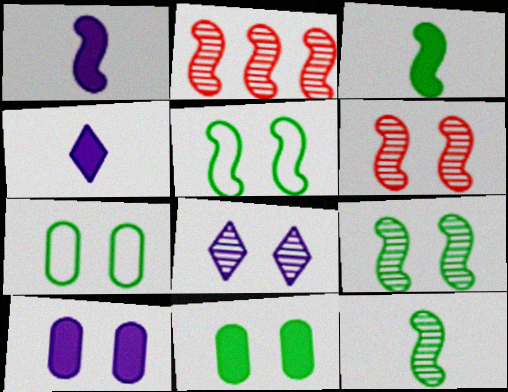[[1, 2, 5], 
[2, 4, 7]]